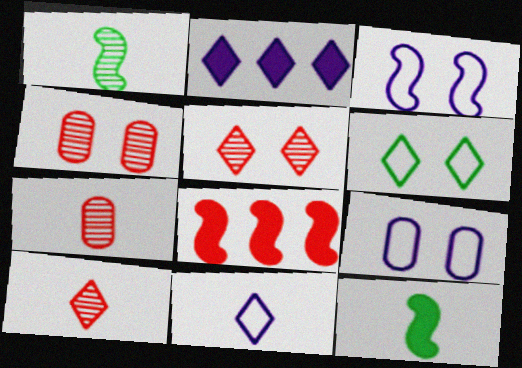[[1, 3, 8], 
[2, 6, 10], 
[7, 11, 12]]